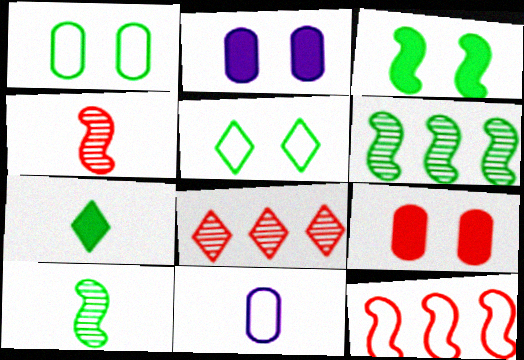[[1, 6, 7], 
[3, 8, 11], 
[4, 7, 11], 
[5, 11, 12]]